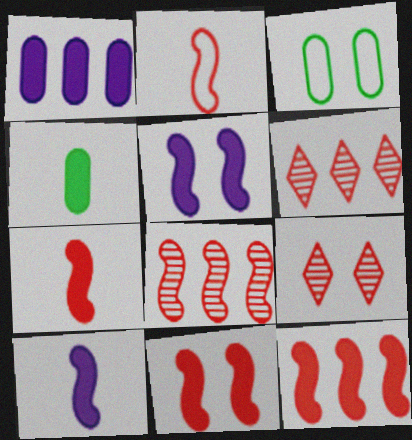[[2, 8, 11], 
[3, 5, 9], 
[3, 6, 10], 
[7, 11, 12]]